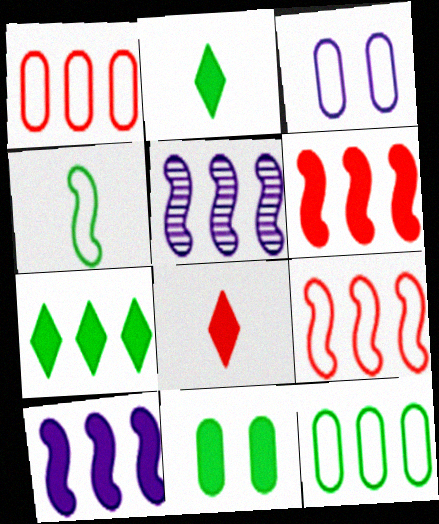[[1, 5, 7], 
[8, 10, 11]]